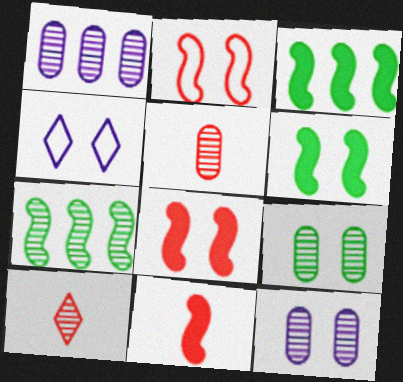[[1, 5, 9], 
[3, 4, 5], 
[4, 8, 9], 
[7, 10, 12]]